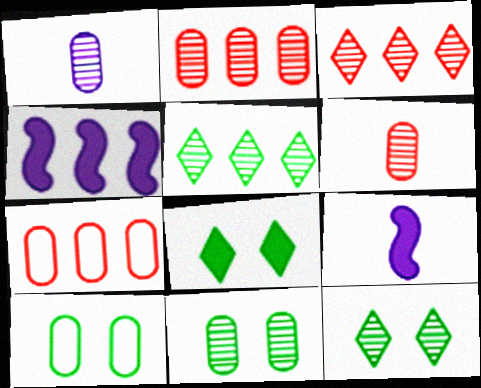[[1, 2, 11], 
[3, 9, 10], 
[4, 5, 7], 
[7, 9, 12]]